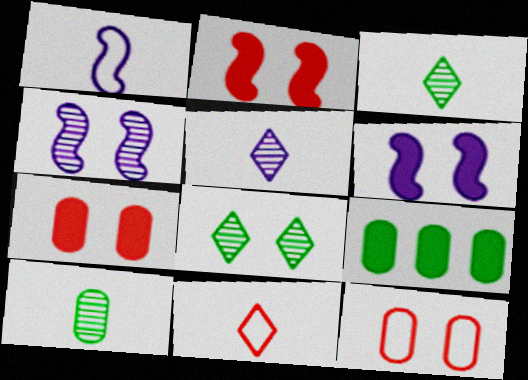[[4, 9, 11], 
[6, 8, 12]]